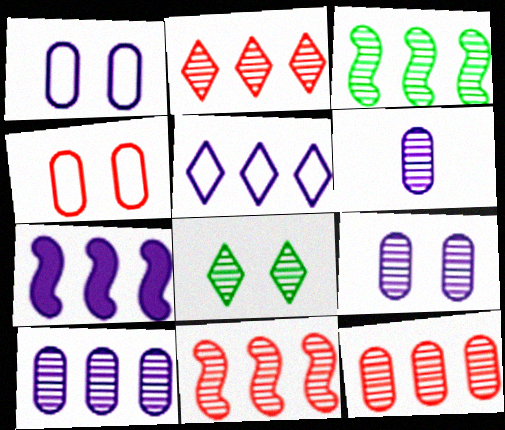[[2, 3, 10], 
[2, 11, 12], 
[5, 7, 10], 
[6, 8, 11], 
[6, 9, 10]]